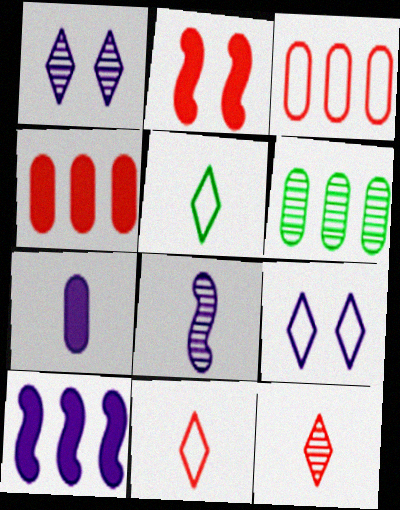[[2, 3, 12]]